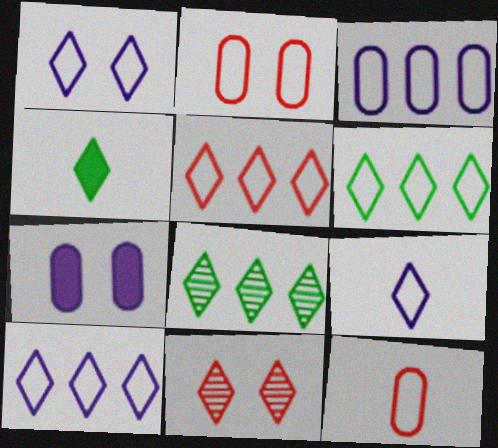[[1, 9, 10], 
[4, 10, 11], 
[5, 6, 10]]